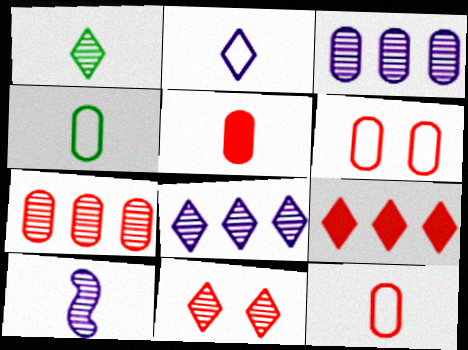[[1, 8, 11], 
[5, 6, 7]]